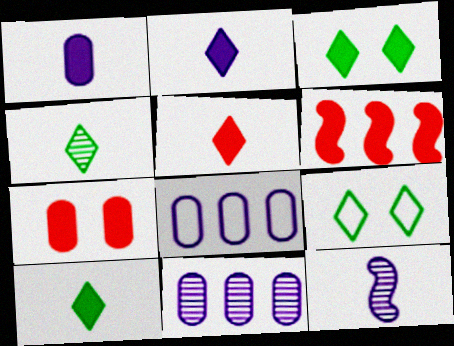[[1, 3, 6], 
[2, 5, 10], 
[5, 6, 7]]